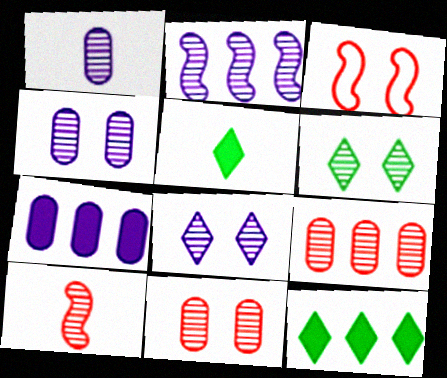[[1, 2, 8], 
[1, 3, 12]]